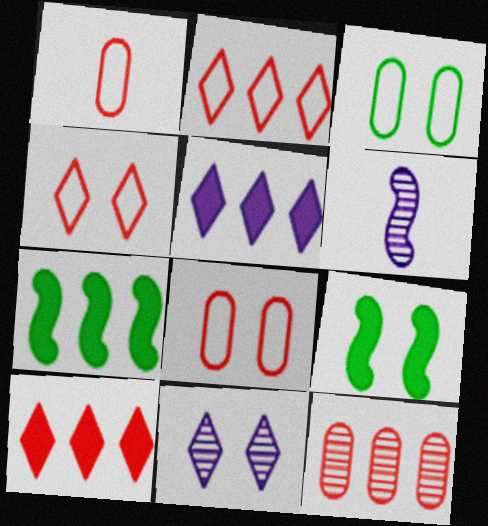[[1, 7, 11], 
[3, 6, 10], 
[8, 9, 11]]